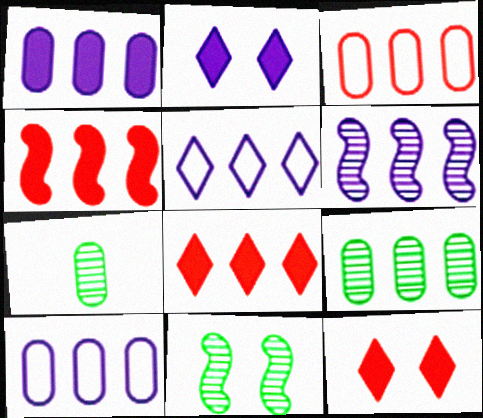[[1, 3, 9], 
[1, 5, 6], 
[4, 5, 9]]